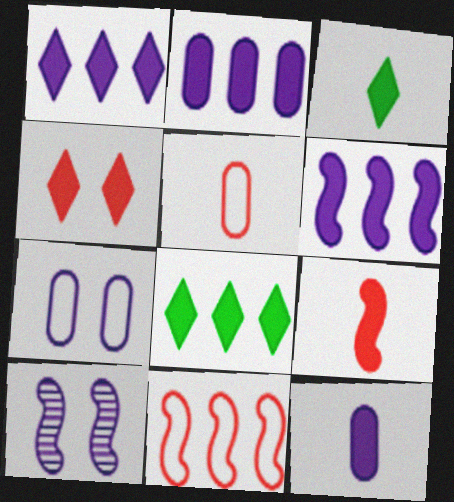[[1, 2, 6], 
[1, 3, 4], 
[3, 9, 12], 
[5, 8, 10]]